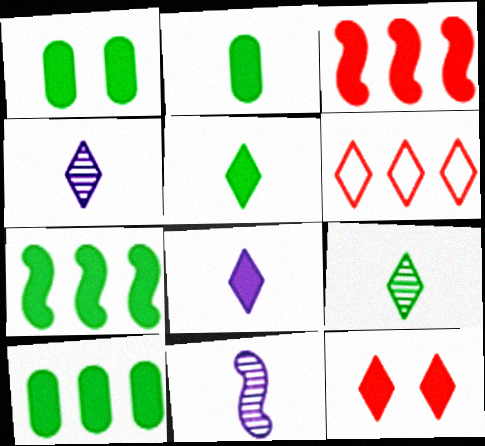[[1, 2, 10], 
[1, 3, 8], 
[1, 5, 7], 
[1, 6, 11]]